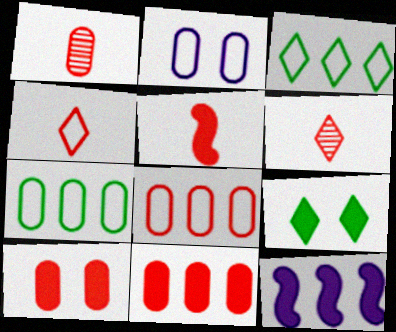[[1, 4, 5], 
[1, 8, 10]]